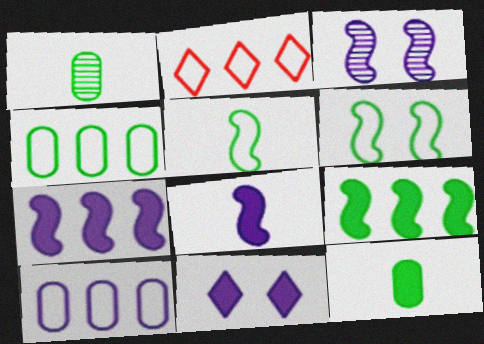[[2, 3, 12]]